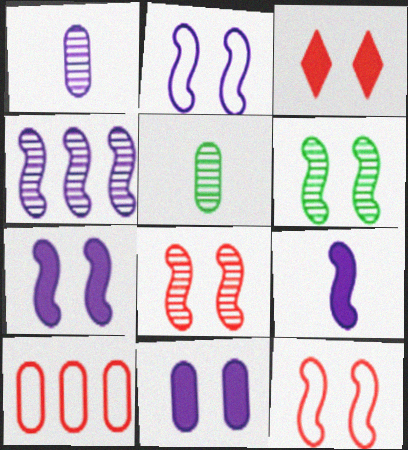[[2, 4, 9], 
[5, 10, 11], 
[6, 7, 12]]